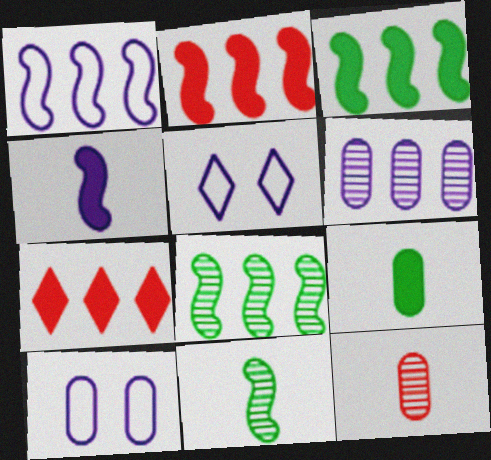[[1, 2, 8], 
[3, 5, 12], 
[4, 5, 6], 
[7, 10, 11]]